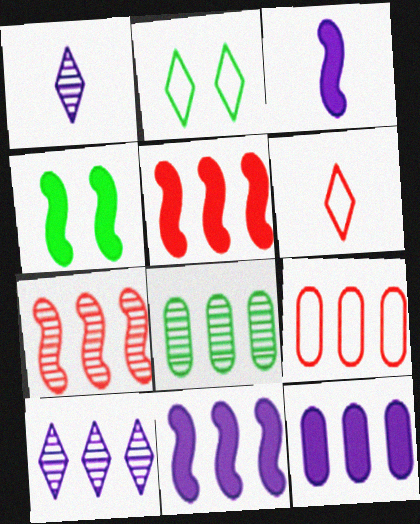[[1, 4, 9], 
[3, 4, 5], 
[7, 8, 10], 
[8, 9, 12]]